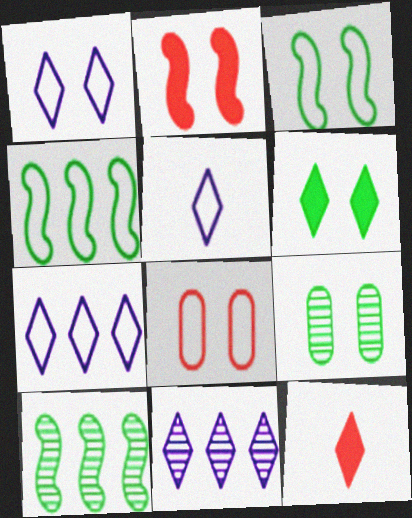[[1, 2, 9], 
[1, 3, 8], 
[1, 5, 7], 
[3, 6, 9], 
[4, 5, 8]]